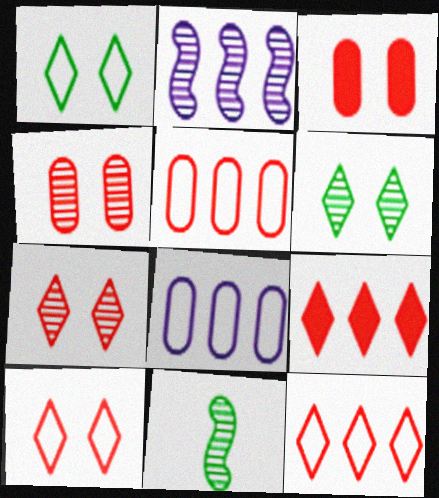[]